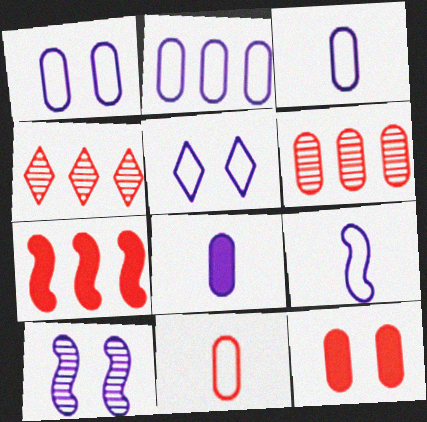[[1, 2, 3], 
[2, 5, 9], 
[6, 11, 12]]